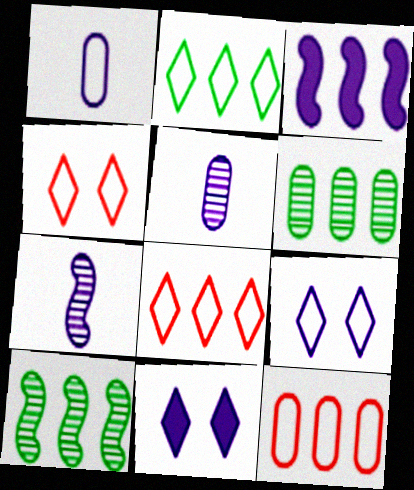[[3, 5, 9], 
[3, 6, 8]]